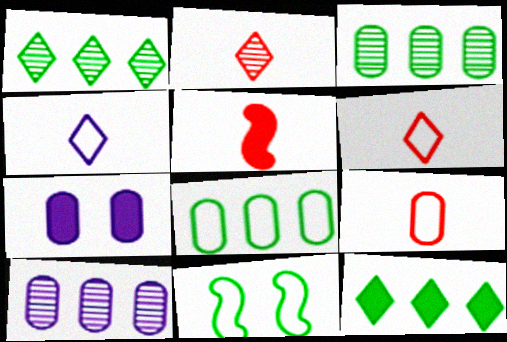[[2, 5, 9], 
[3, 7, 9], 
[5, 7, 12]]